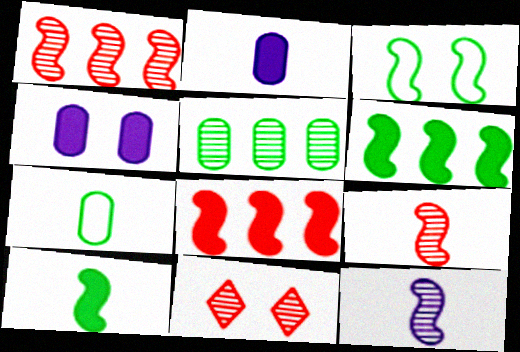[[3, 4, 11], 
[3, 8, 12], 
[5, 11, 12]]